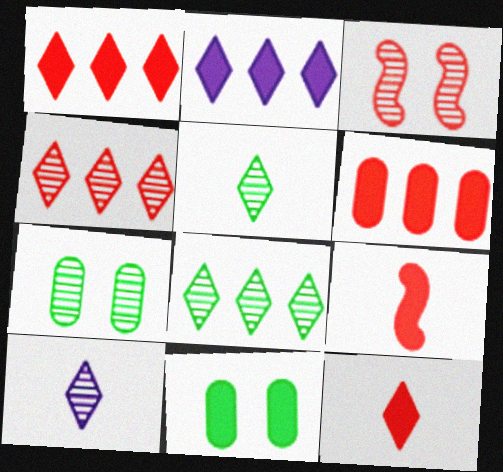[[2, 9, 11]]